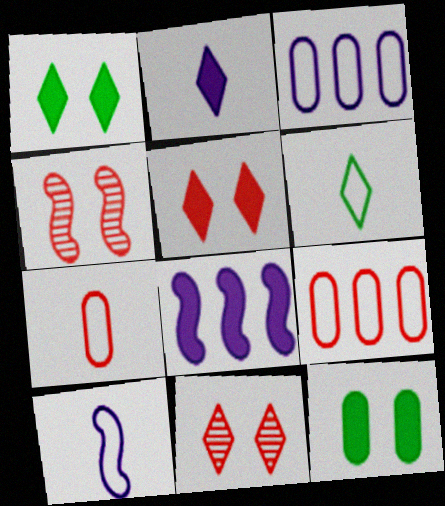[[6, 7, 10]]